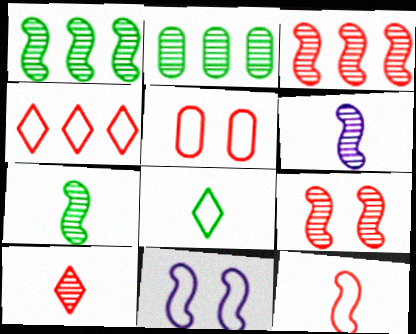[[1, 6, 9], 
[4, 5, 12]]